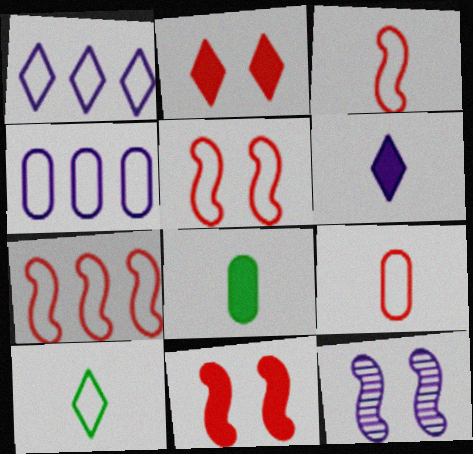[[3, 5, 7], 
[4, 5, 10], 
[4, 6, 12]]